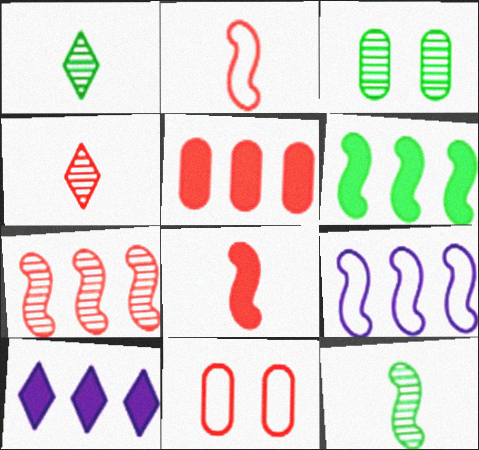[[2, 3, 10], 
[5, 6, 10], 
[6, 7, 9], 
[10, 11, 12]]